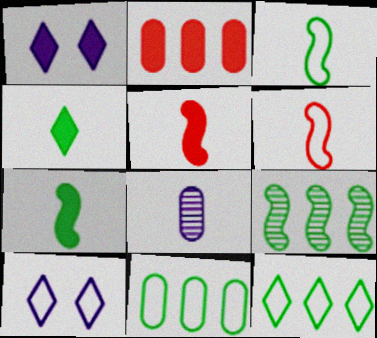[[1, 2, 7], 
[4, 6, 8], 
[6, 10, 11]]